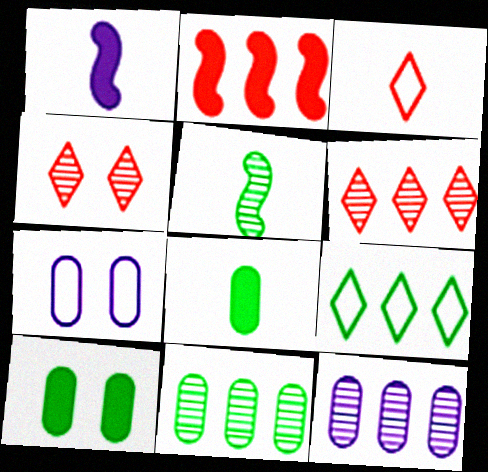[[2, 9, 12], 
[4, 5, 12], 
[5, 9, 10]]